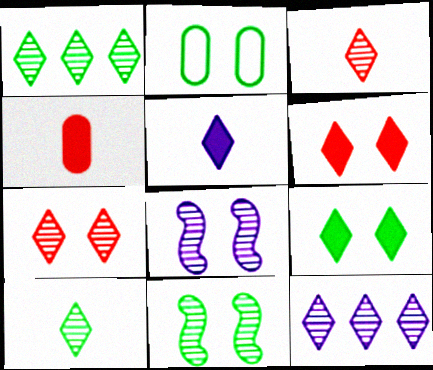[[2, 6, 8], 
[2, 9, 11], 
[7, 10, 12]]